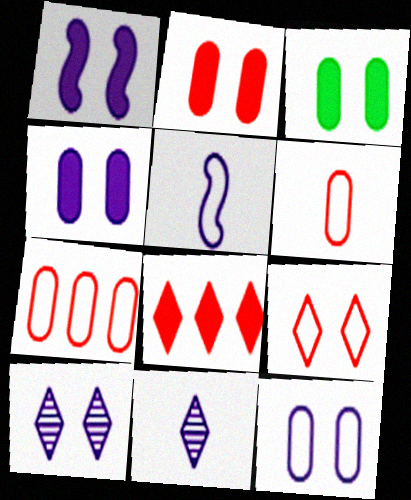[[1, 10, 12], 
[2, 3, 4]]